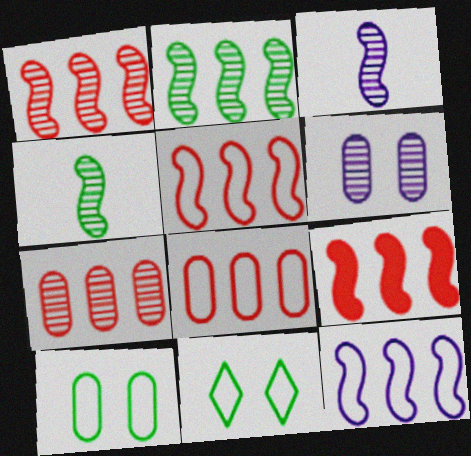[[1, 5, 9], 
[2, 9, 12]]